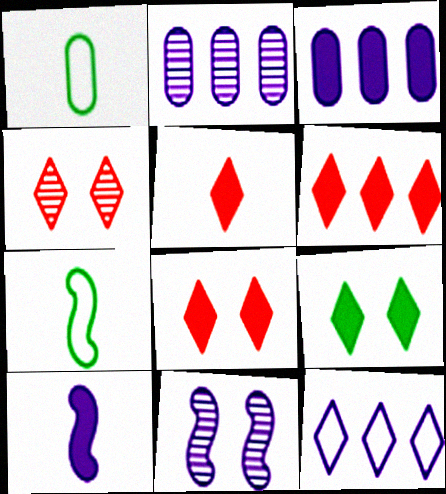[[1, 6, 11], 
[2, 7, 8], 
[3, 4, 7], 
[5, 6, 8]]